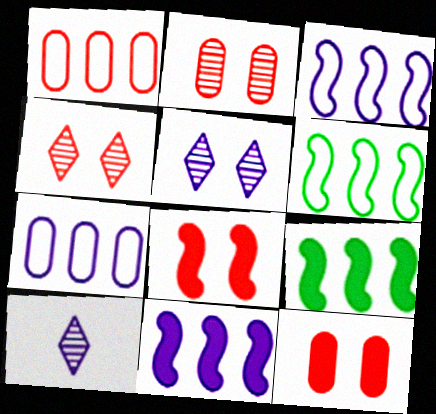[[6, 10, 12]]